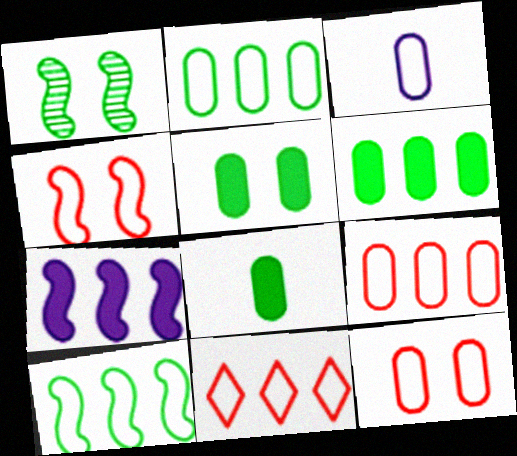[[2, 3, 12], 
[5, 6, 8]]